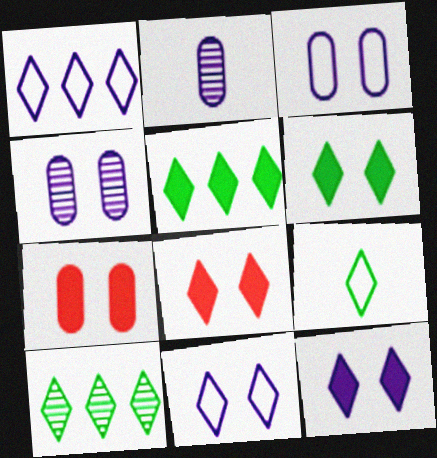[[6, 8, 12], 
[6, 9, 10]]